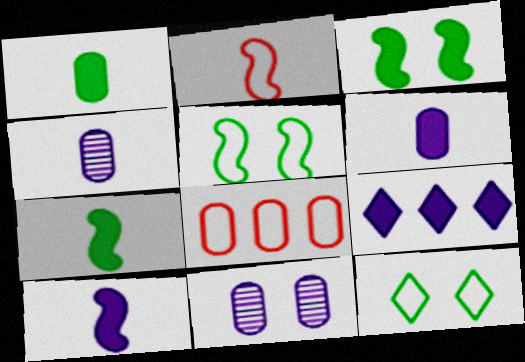[[1, 8, 11]]